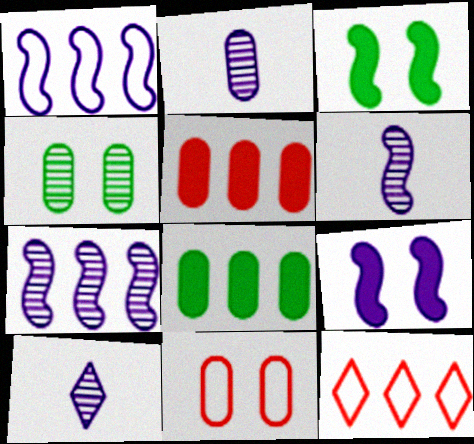[[1, 6, 9], 
[2, 3, 12], 
[2, 6, 10], 
[2, 8, 11], 
[7, 8, 12]]